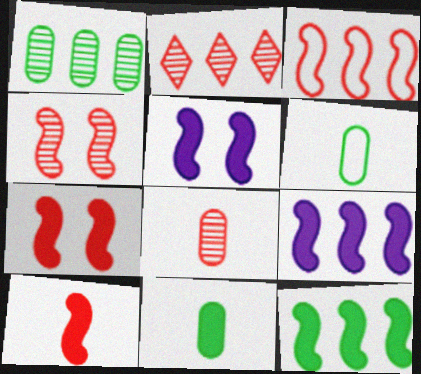[[2, 4, 8], 
[2, 5, 6], 
[3, 4, 10], 
[5, 10, 12]]